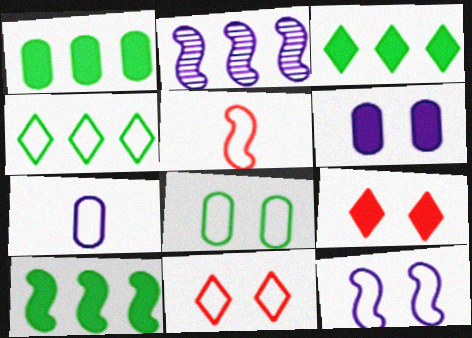[[1, 3, 10], 
[8, 11, 12]]